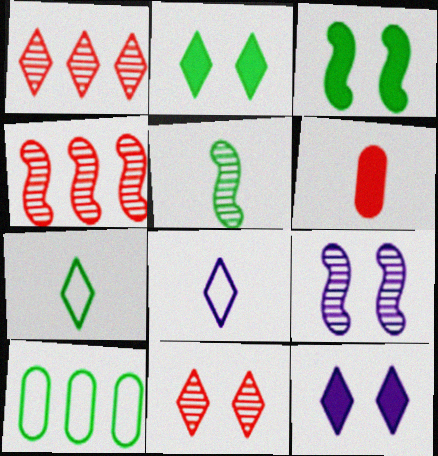[[1, 2, 8], 
[1, 7, 12], 
[2, 5, 10], 
[4, 5, 9], 
[5, 6, 8]]